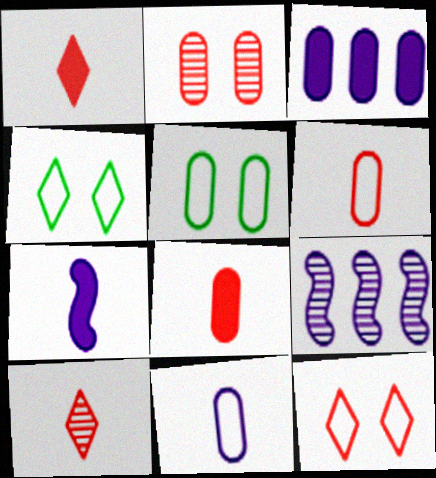[[1, 5, 9], 
[4, 8, 9]]